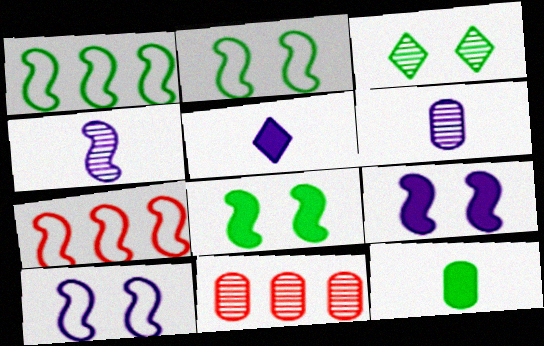[[1, 3, 12], 
[2, 5, 11], 
[3, 4, 11], 
[4, 7, 8]]